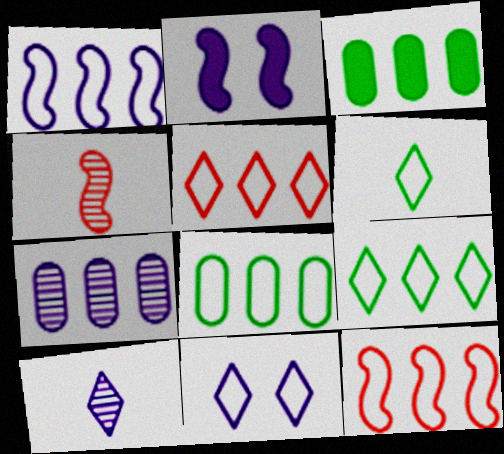[[1, 5, 8], 
[3, 4, 11], 
[5, 6, 11]]